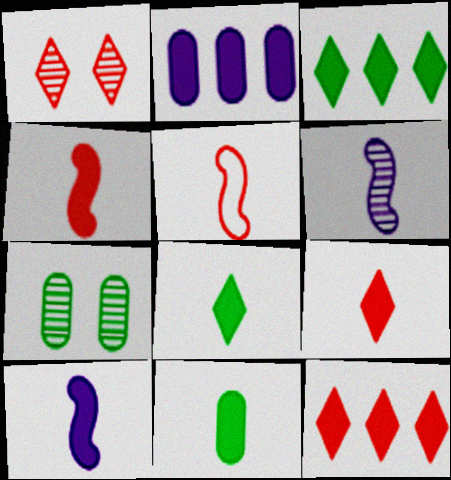[[9, 10, 11]]